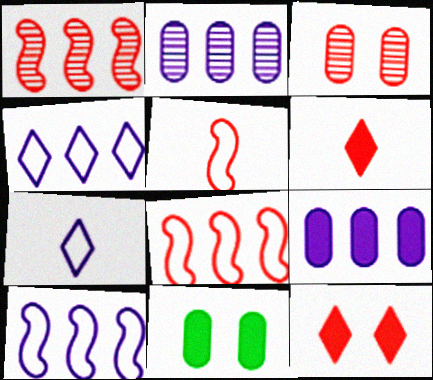[[1, 7, 11], 
[3, 6, 8]]